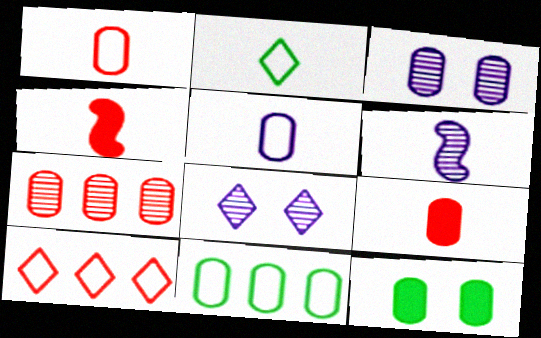[[2, 6, 9], 
[3, 9, 11], 
[4, 8, 11], 
[5, 7, 12], 
[6, 10, 12]]